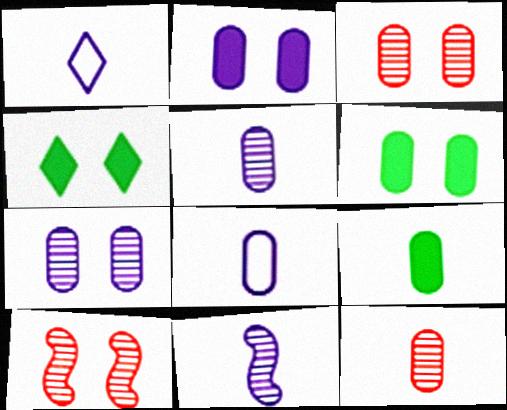[[8, 9, 12]]